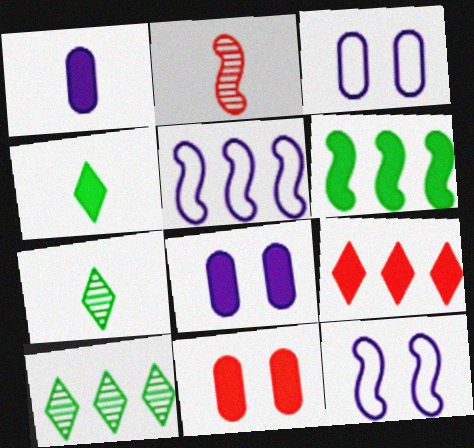[[2, 6, 12], 
[5, 7, 11]]